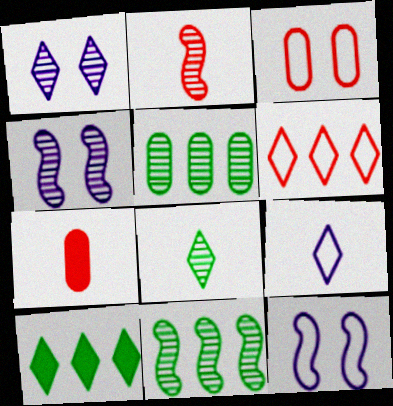[[1, 2, 5], 
[2, 4, 11]]